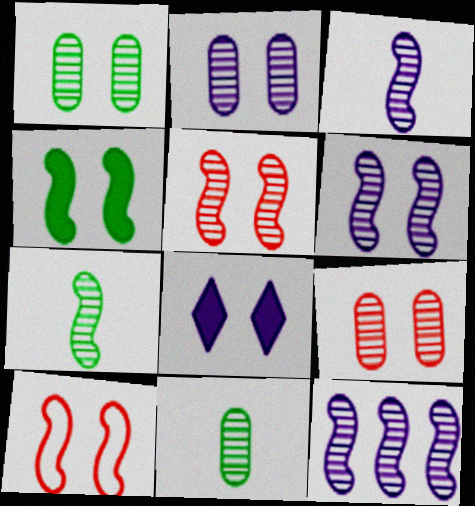[[1, 2, 9], 
[1, 8, 10], 
[3, 6, 12], 
[4, 6, 10], 
[5, 7, 12]]